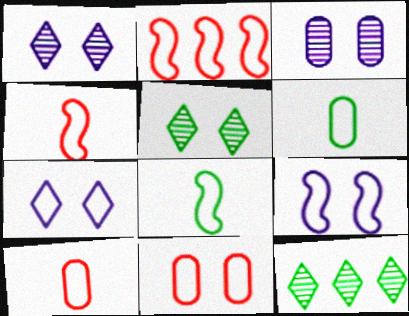[[2, 6, 7], 
[2, 8, 9]]